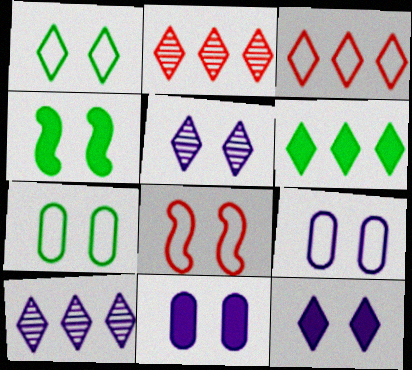[[1, 8, 9], 
[3, 6, 10]]